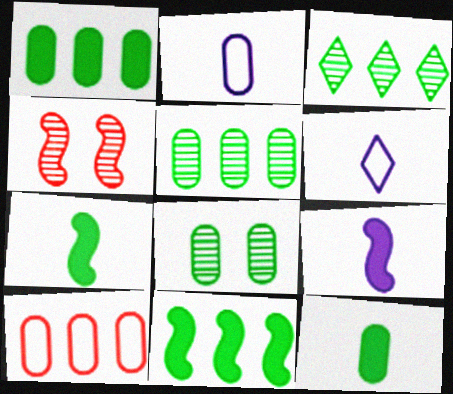[[1, 4, 6]]